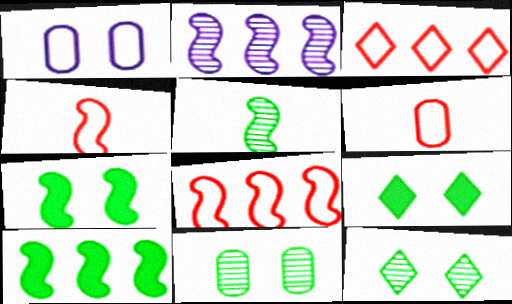[[2, 4, 7], 
[2, 6, 9], 
[2, 8, 10]]